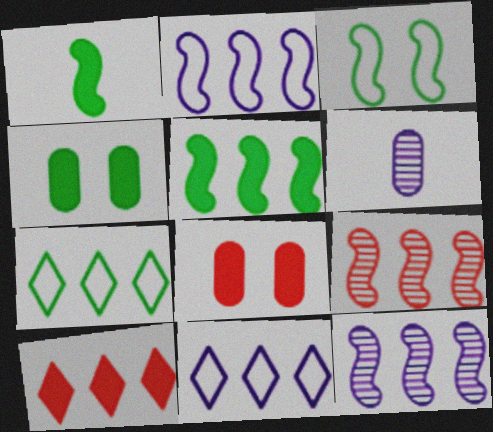[[2, 5, 9], 
[3, 6, 10]]